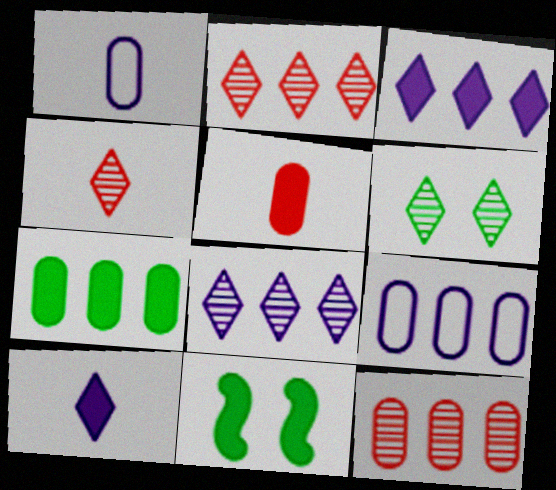[[1, 2, 11], 
[3, 5, 11], 
[4, 6, 8], 
[4, 9, 11], 
[7, 9, 12]]